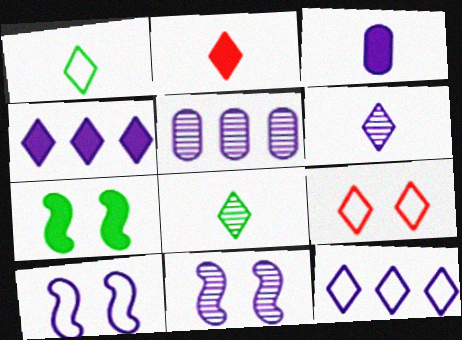[[1, 2, 6], 
[1, 9, 12], 
[3, 11, 12], 
[4, 8, 9], 
[5, 6, 11]]